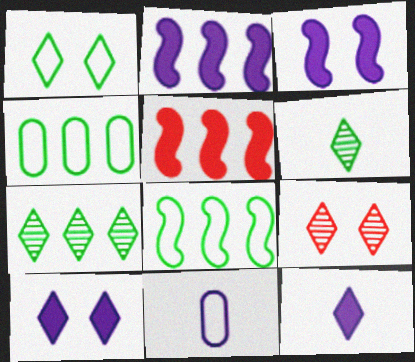[[1, 9, 10]]